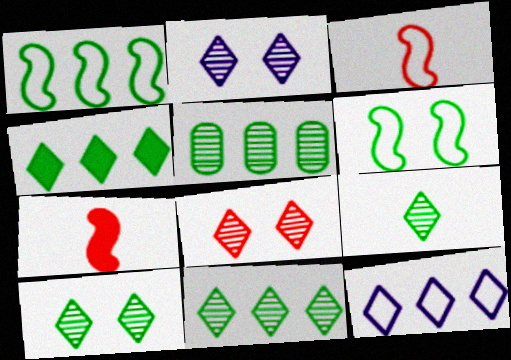[[1, 4, 5], 
[2, 8, 10], 
[9, 10, 11]]